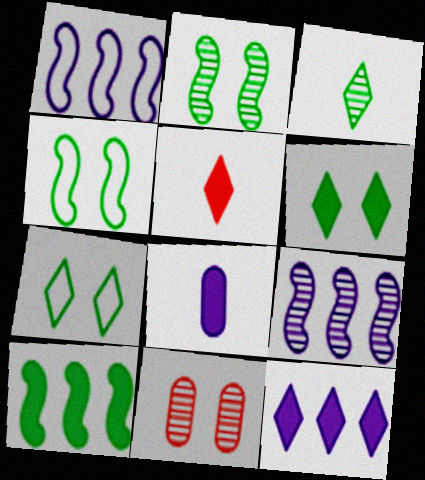[[3, 9, 11], 
[5, 6, 12]]